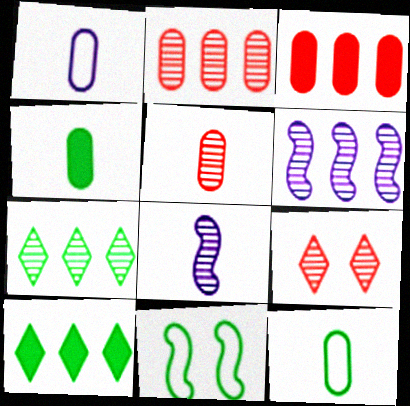[[1, 4, 5], 
[2, 6, 7], 
[4, 7, 11]]